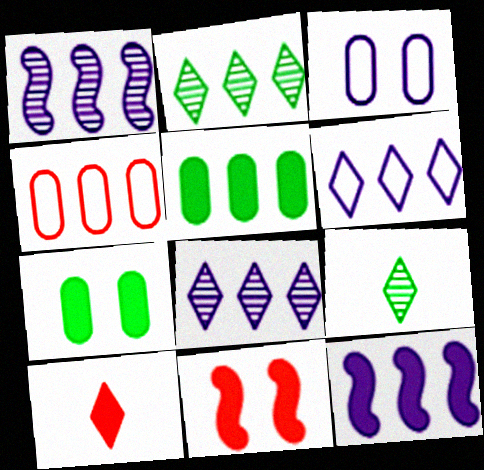[[2, 4, 12], 
[7, 10, 12]]